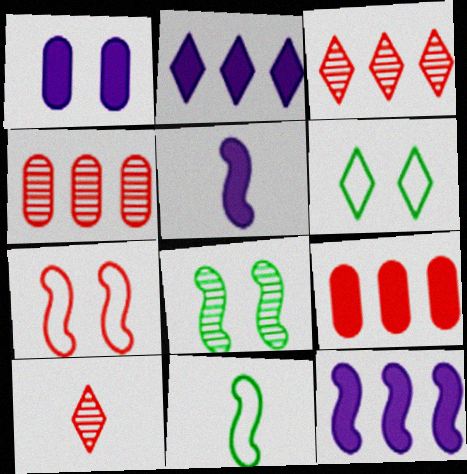[[1, 2, 5], 
[1, 3, 11], 
[2, 6, 10], 
[4, 5, 6], 
[7, 9, 10]]